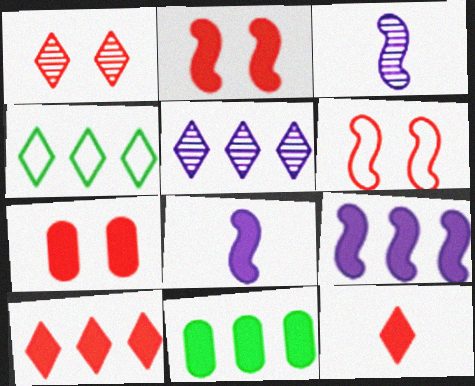[[1, 6, 7], 
[3, 4, 7], 
[4, 5, 10], 
[9, 10, 11]]